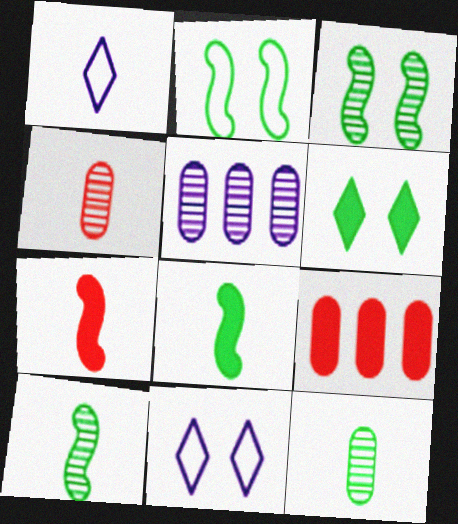[[1, 3, 9], 
[1, 4, 8], 
[1, 7, 12], 
[9, 10, 11]]